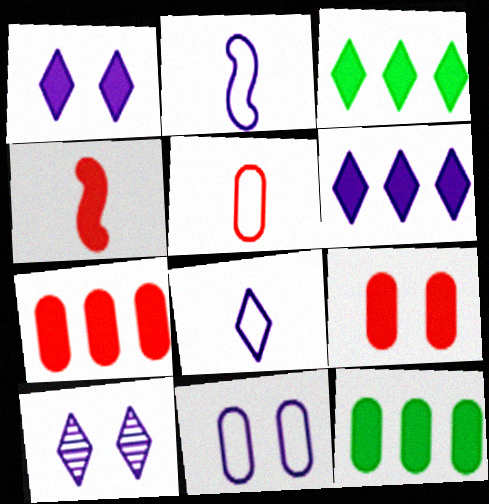[[1, 4, 12], 
[6, 8, 10]]